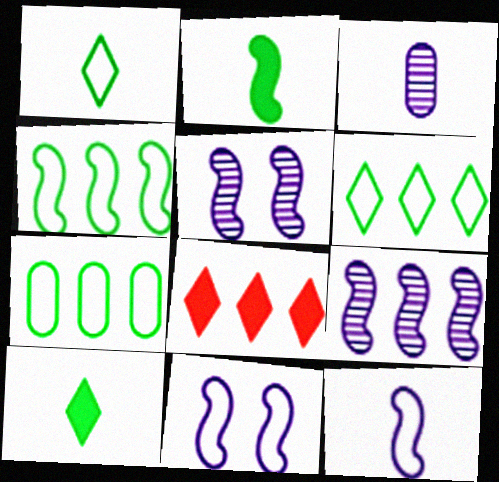[[4, 6, 7], 
[7, 8, 9]]